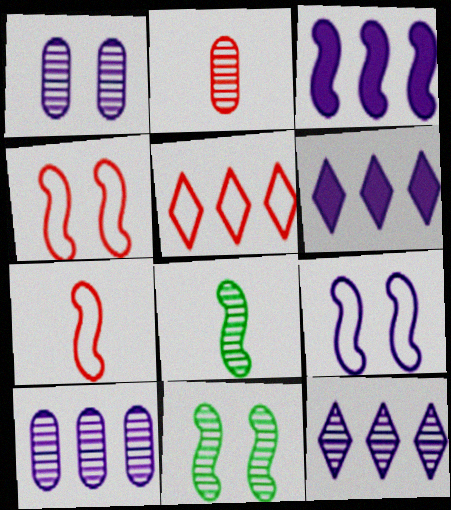[[2, 11, 12], 
[3, 4, 8], 
[3, 7, 11]]